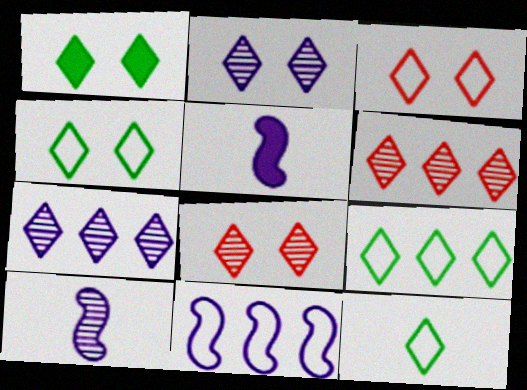[[1, 2, 3], 
[4, 9, 12]]